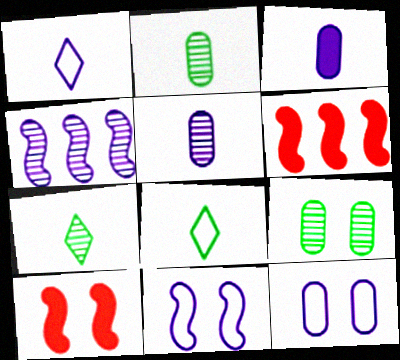[[1, 6, 9], 
[6, 7, 12]]